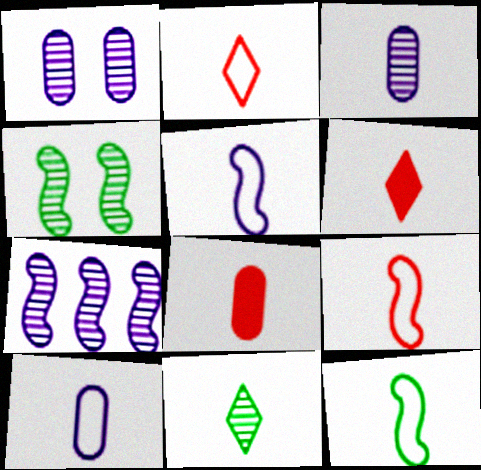[[2, 10, 12], 
[3, 6, 12], 
[5, 8, 11], 
[5, 9, 12]]